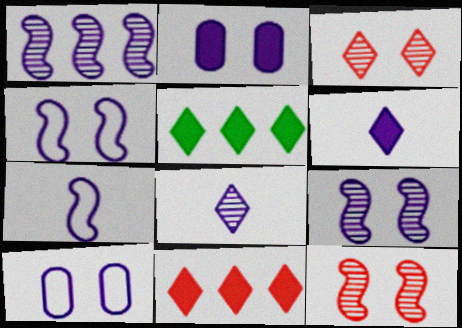[[1, 6, 10]]